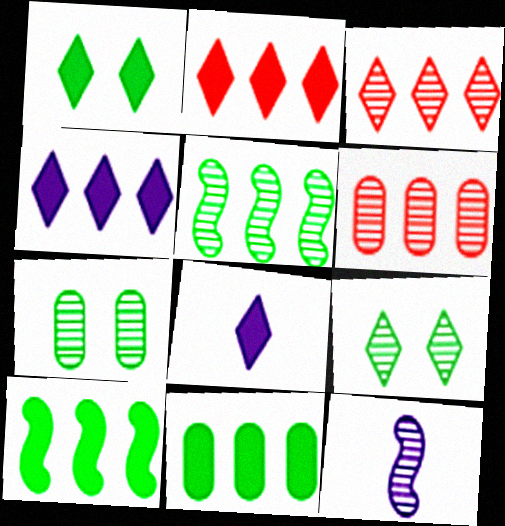[[1, 2, 8], 
[3, 7, 12], 
[6, 9, 12]]